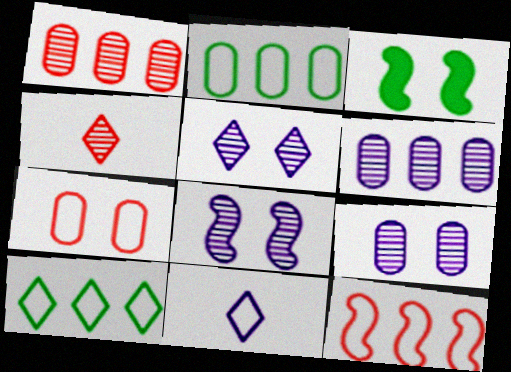[[1, 3, 11], 
[3, 5, 7], 
[5, 8, 9]]